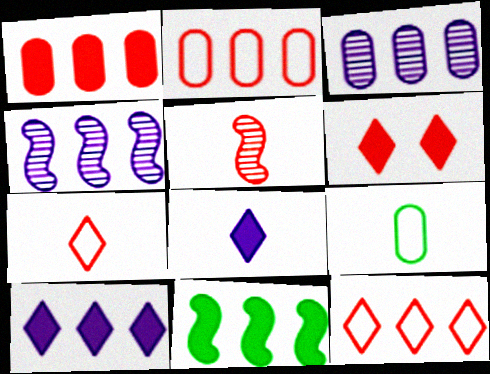[[1, 10, 11], 
[2, 5, 6], 
[3, 11, 12], 
[4, 6, 9], 
[5, 8, 9]]